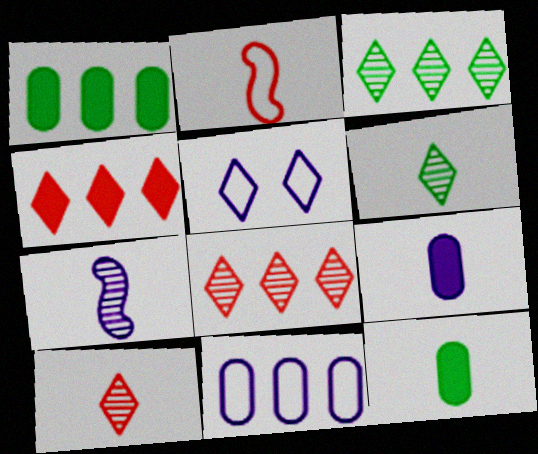[[2, 6, 9], 
[4, 5, 6]]